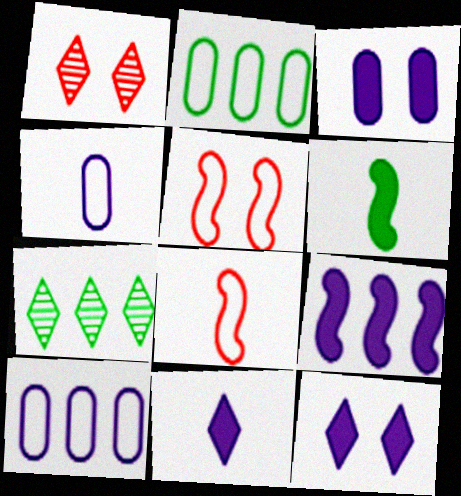[[1, 6, 10], 
[3, 7, 8], 
[3, 9, 11]]